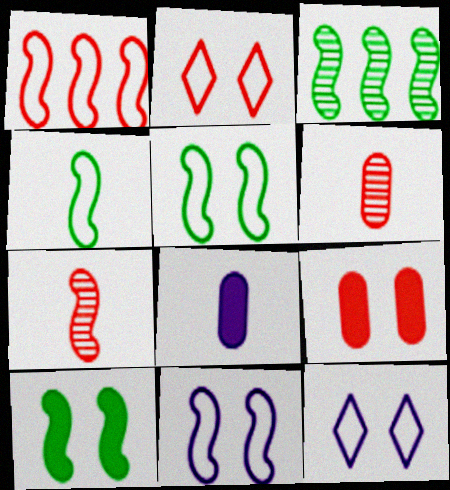[[1, 4, 11], 
[2, 3, 8], 
[3, 4, 10]]